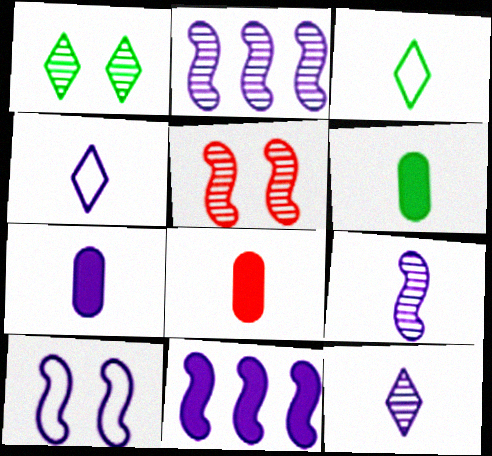[[3, 8, 9], 
[4, 7, 9], 
[6, 7, 8], 
[9, 10, 11]]